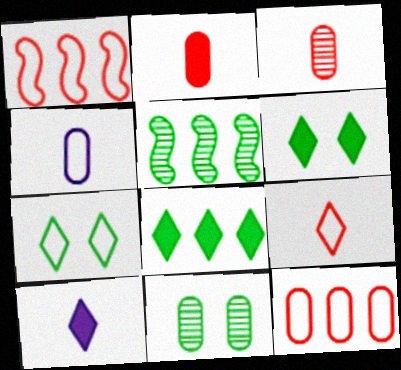[[1, 4, 7], 
[1, 10, 11]]